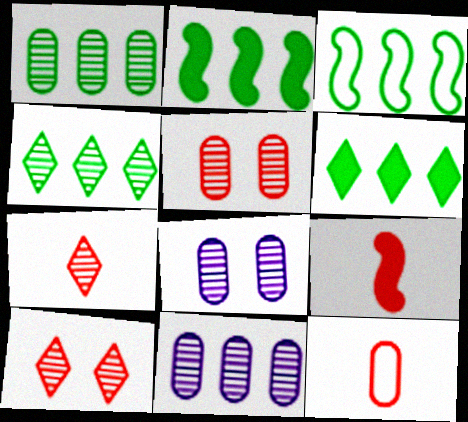[[1, 3, 6], 
[7, 9, 12]]